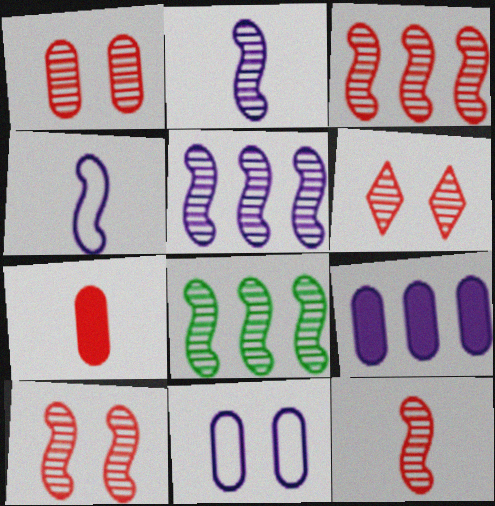[[1, 6, 10], 
[2, 8, 10], 
[3, 5, 8], 
[3, 10, 12]]